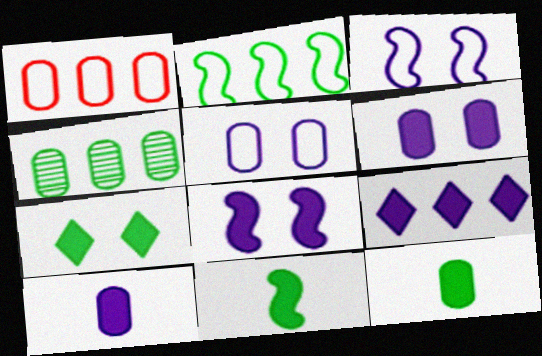[[8, 9, 10]]